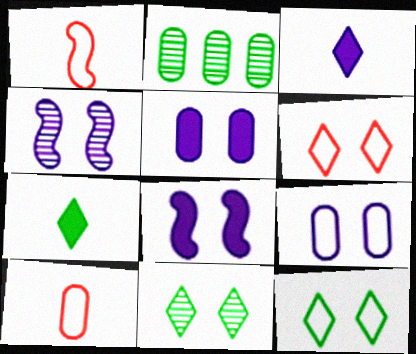[[2, 5, 10]]